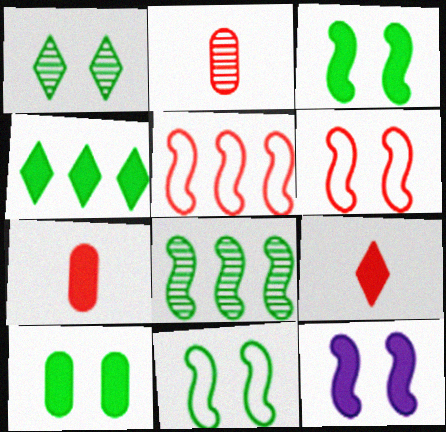[[1, 10, 11], 
[4, 7, 12]]